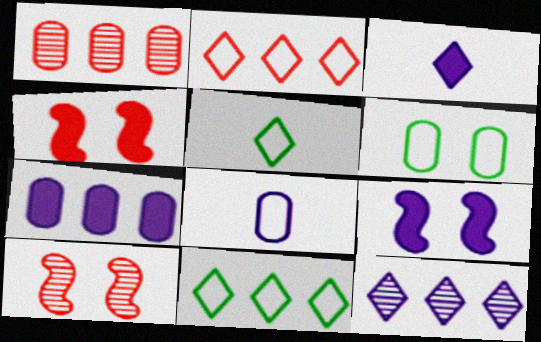[[1, 5, 9], 
[3, 7, 9], 
[5, 7, 10], 
[8, 9, 12]]